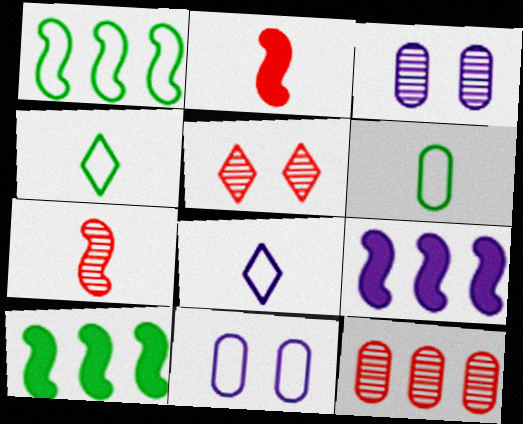[[3, 8, 9], 
[5, 6, 9], 
[5, 7, 12]]